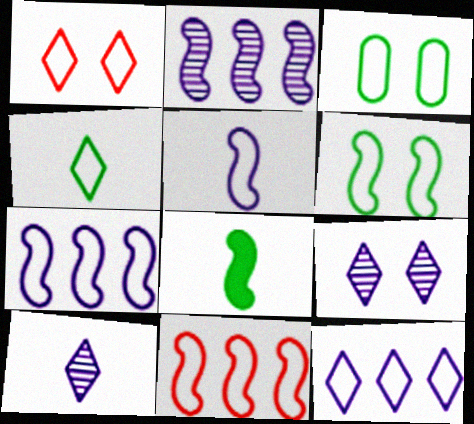[[1, 4, 12], 
[5, 6, 11]]